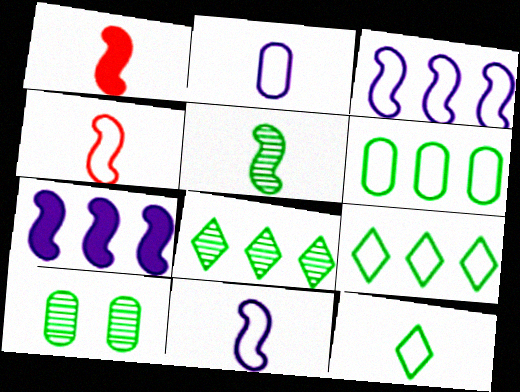[[1, 5, 11], 
[2, 4, 12], 
[5, 8, 10]]